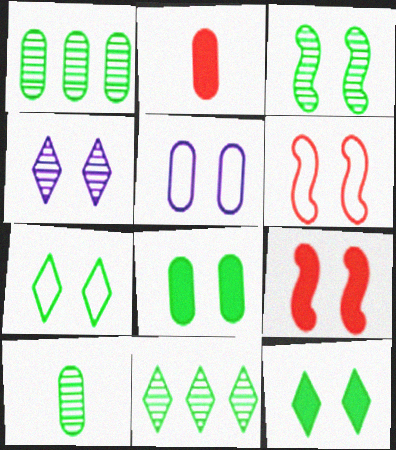[[1, 2, 5], 
[3, 7, 8], 
[3, 10, 11], 
[4, 6, 8], 
[5, 6, 7]]